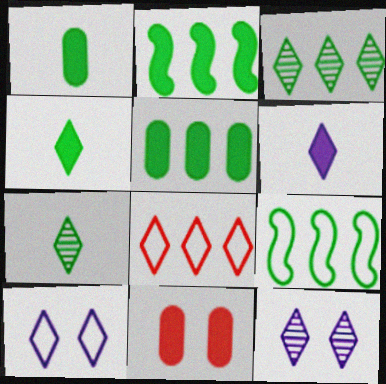[[2, 6, 11], 
[3, 5, 9], 
[4, 8, 12]]